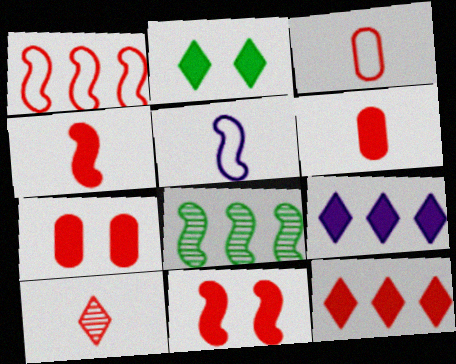[[1, 7, 10], 
[3, 4, 10], 
[4, 7, 12], 
[5, 8, 11], 
[6, 11, 12]]